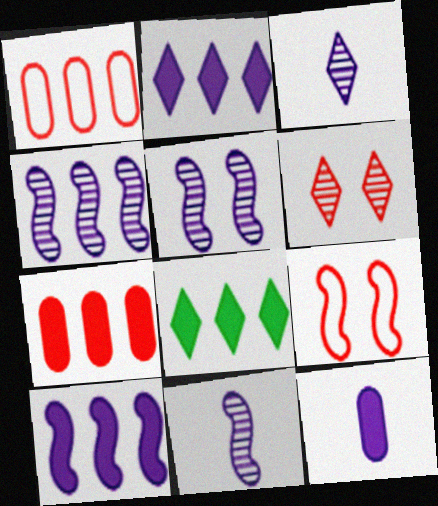[[1, 4, 8], 
[4, 5, 11], 
[7, 8, 10]]